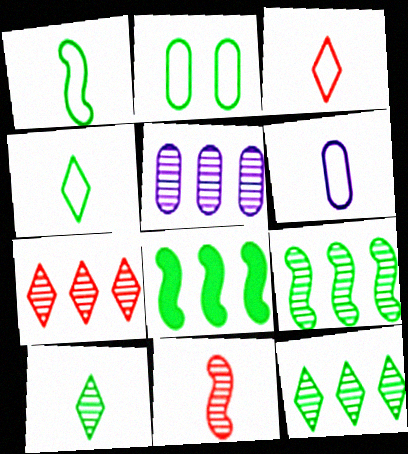[[1, 3, 6], 
[2, 8, 10], 
[5, 7, 9]]